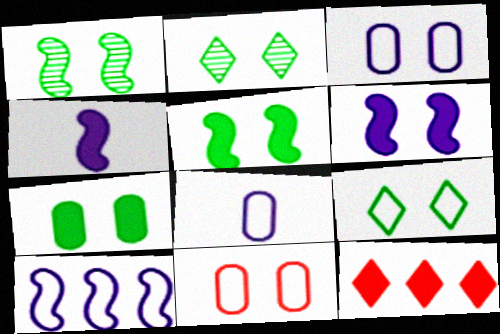[[1, 7, 9], 
[1, 8, 12], 
[2, 6, 11], 
[4, 7, 12]]